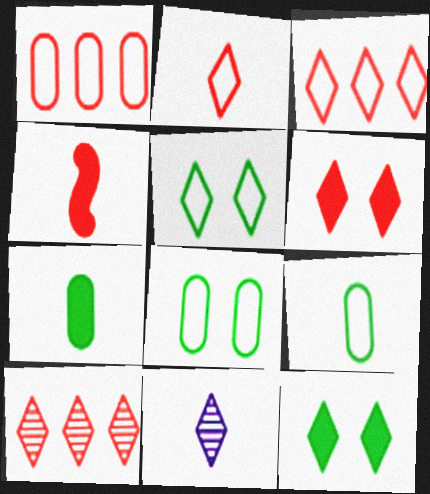[[2, 6, 10], 
[3, 11, 12], 
[4, 9, 11]]